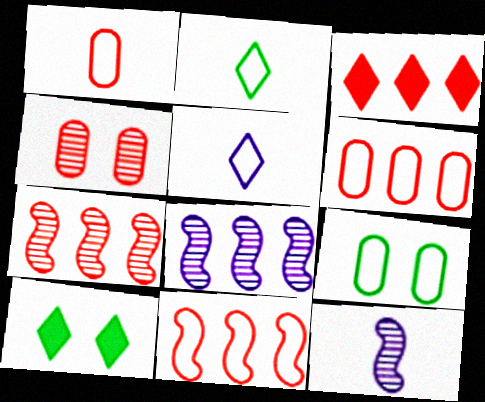[[1, 8, 10], 
[3, 6, 7], 
[3, 9, 12], 
[5, 9, 11], 
[6, 10, 12]]